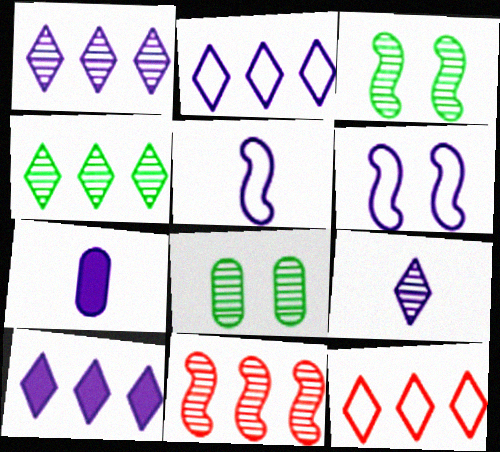[[1, 2, 10], 
[1, 6, 7], 
[3, 7, 12], 
[4, 10, 12], 
[5, 7, 9], 
[8, 9, 11]]